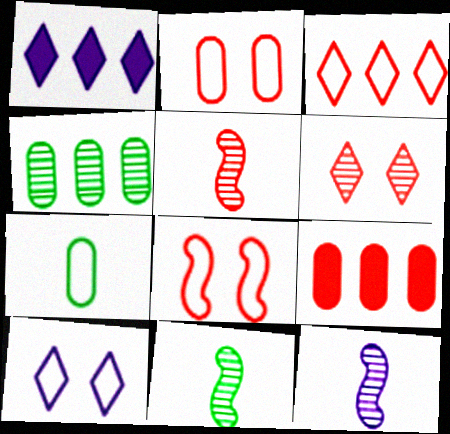[[1, 2, 11], 
[4, 6, 12], 
[5, 11, 12], 
[9, 10, 11]]